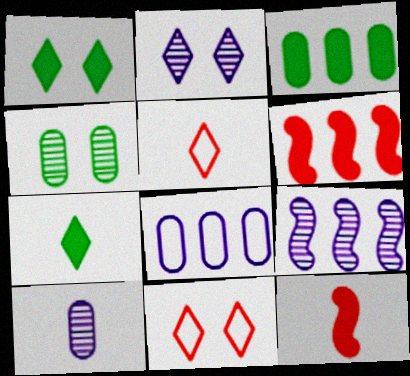[[1, 2, 11], 
[2, 9, 10]]